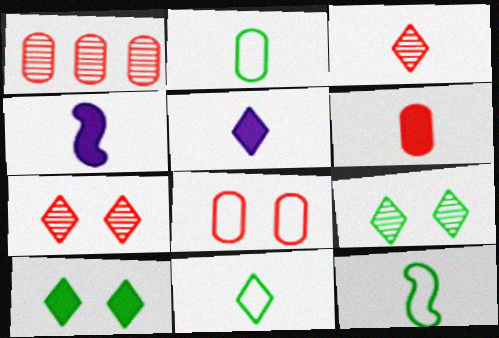[[1, 6, 8], 
[2, 3, 4], 
[2, 11, 12], 
[3, 5, 11]]